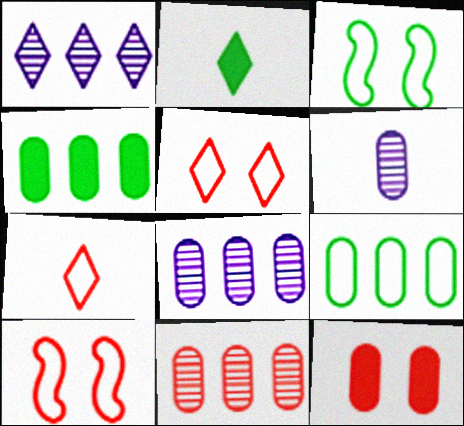[[1, 2, 5], 
[2, 8, 10], 
[6, 9, 12]]